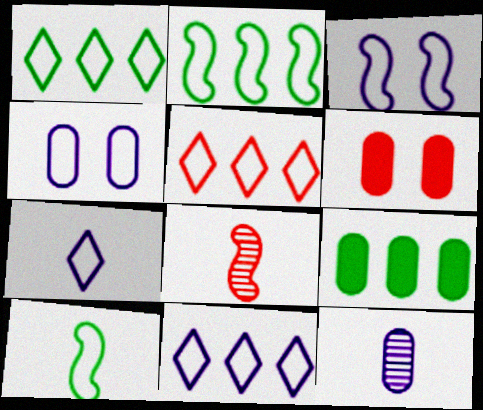[[1, 5, 11], 
[4, 5, 10], 
[5, 6, 8]]